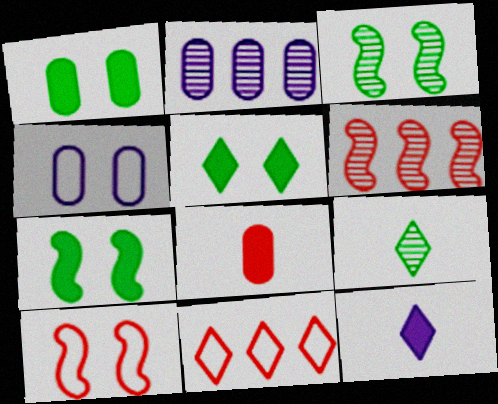[[1, 5, 7]]